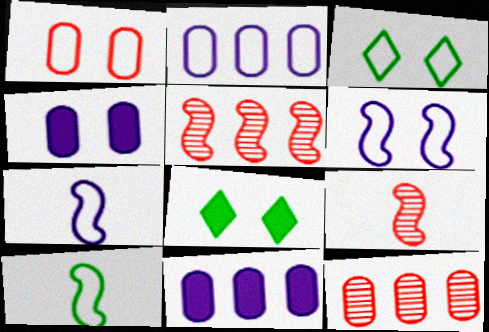[[1, 3, 6], 
[2, 8, 9], 
[3, 9, 11], 
[7, 8, 12]]